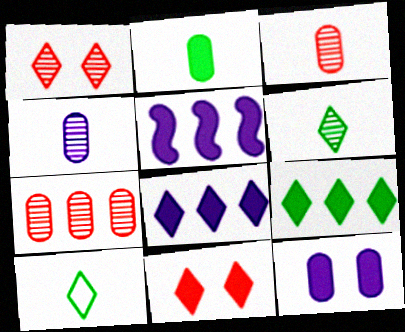[[1, 8, 10], 
[2, 5, 11]]